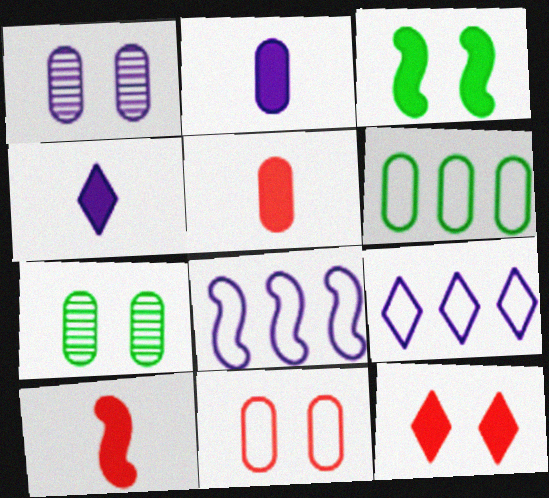[[1, 4, 8], 
[1, 5, 6], 
[7, 9, 10]]